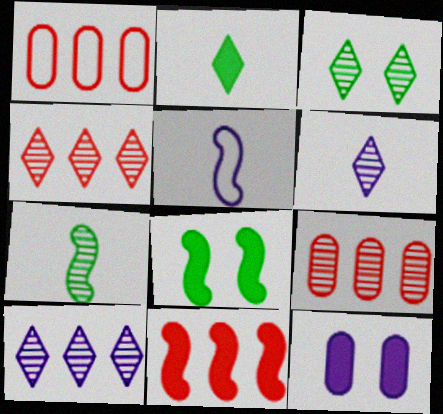[[1, 4, 11], 
[1, 6, 8], 
[2, 11, 12], 
[3, 4, 6], 
[5, 10, 12]]